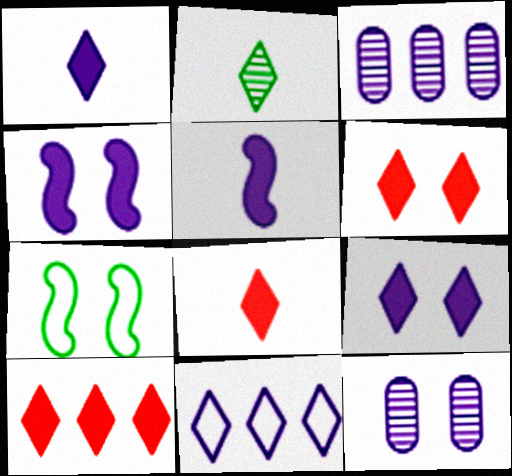[[2, 6, 11], 
[3, 7, 8], 
[5, 11, 12], 
[6, 7, 12], 
[6, 8, 10]]